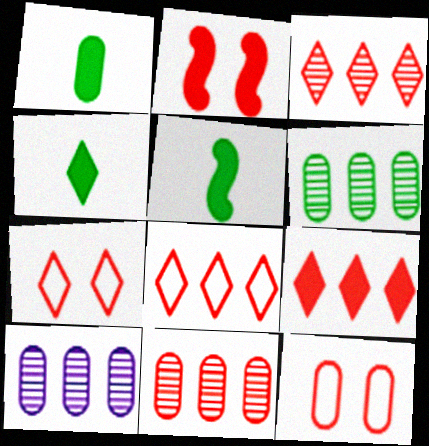[[1, 4, 5], 
[1, 10, 12], 
[3, 8, 9], 
[5, 7, 10], 
[6, 10, 11]]